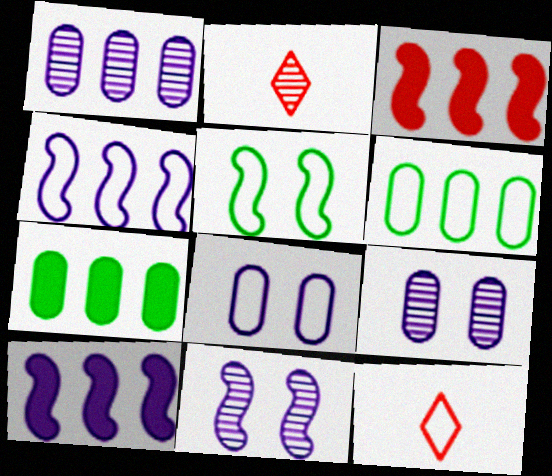[[7, 11, 12]]